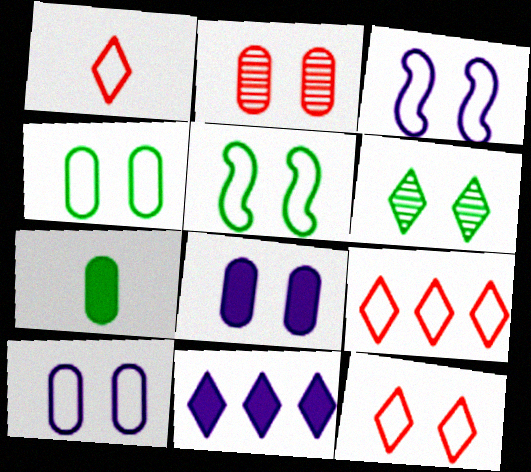[[1, 6, 11], 
[1, 9, 12], 
[2, 4, 8], 
[3, 4, 12], 
[5, 10, 12]]